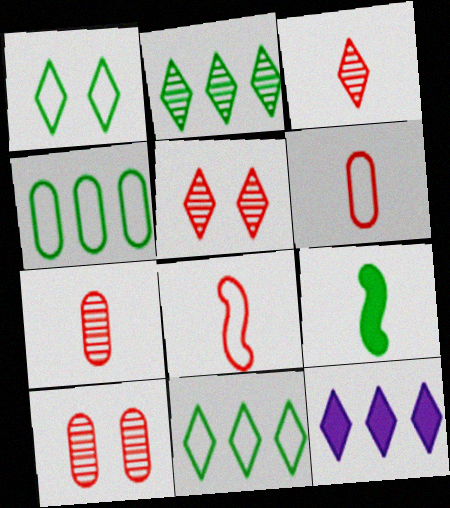[[1, 3, 12]]